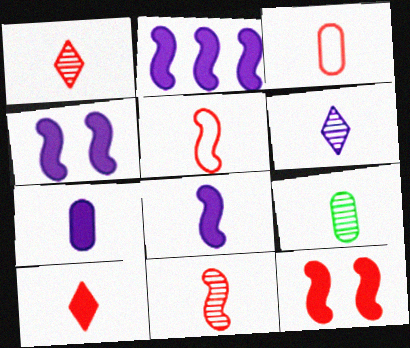[[2, 4, 8], 
[3, 7, 9], 
[3, 10, 11], 
[6, 9, 11]]